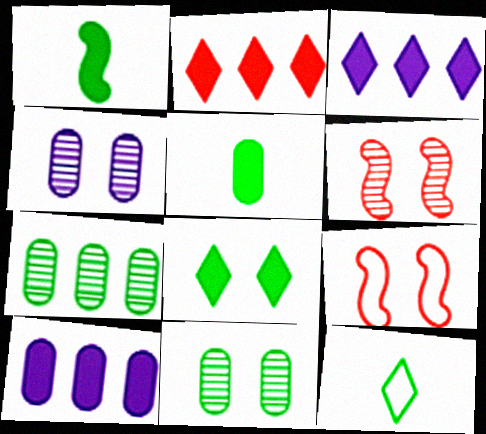[[4, 8, 9], 
[6, 10, 12]]